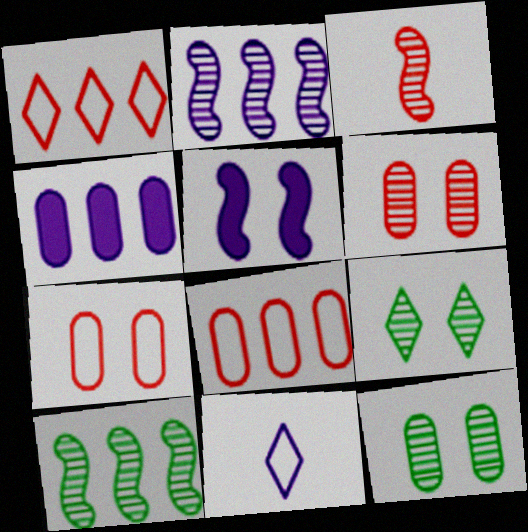[[1, 4, 10], 
[5, 7, 9]]